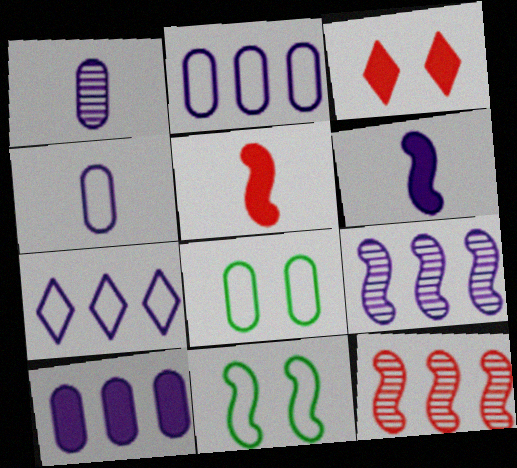[[5, 9, 11], 
[6, 11, 12], 
[7, 9, 10]]